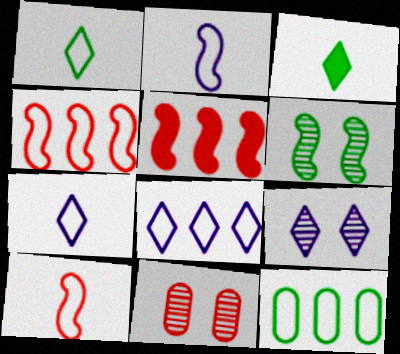[[2, 5, 6], 
[3, 6, 12], 
[4, 8, 12], 
[6, 9, 11]]